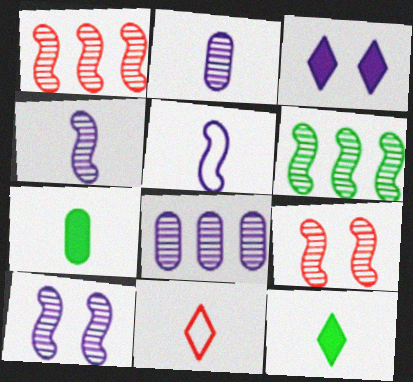[[3, 5, 8], 
[4, 6, 9], 
[4, 7, 11]]